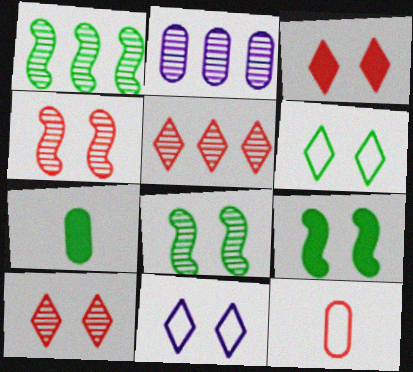[[1, 2, 5], 
[1, 6, 7]]